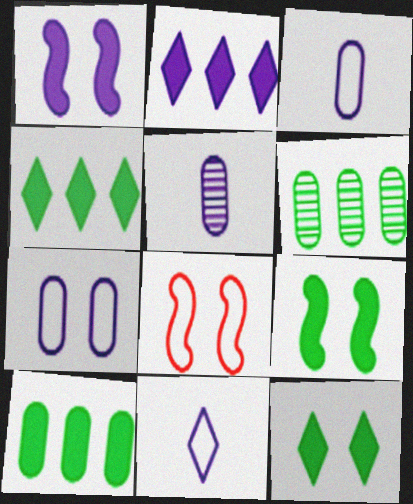[[4, 5, 8]]